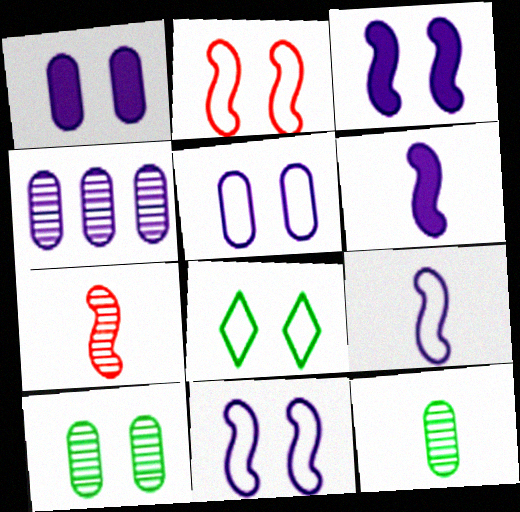[[2, 5, 8]]